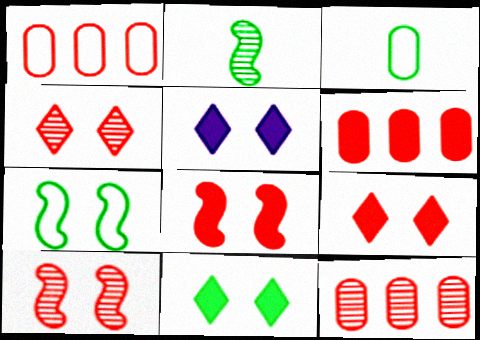[[1, 2, 5], 
[1, 6, 12], 
[5, 9, 11]]